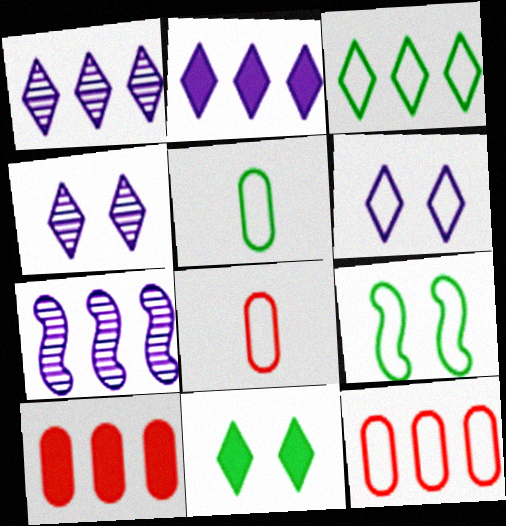[[3, 5, 9], 
[3, 7, 10], 
[7, 8, 11]]